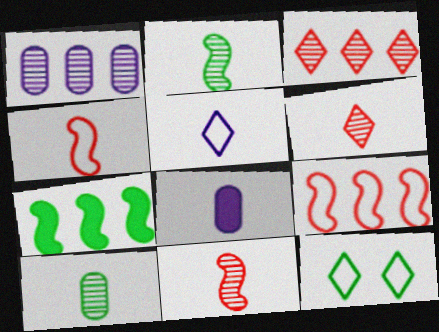[[7, 10, 12]]